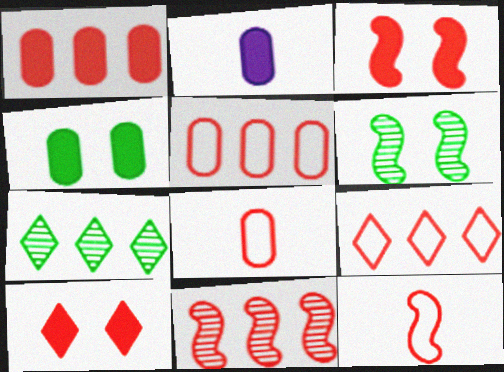[[1, 2, 4], 
[1, 9, 11], 
[2, 6, 9], 
[3, 11, 12], 
[8, 10, 11]]